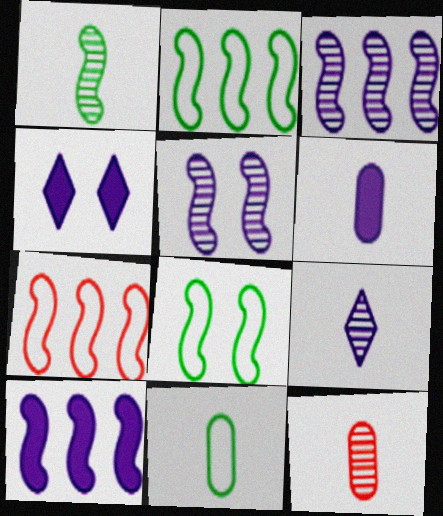[[1, 9, 12], 
[2, 4, 12], 
[4, 6, 10], 
[6, 11, 12]]